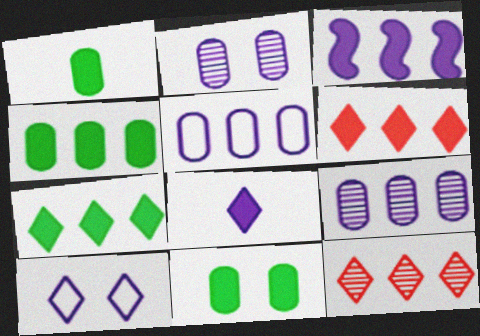[[1, 4, 11], 
[3, 4, 6]]